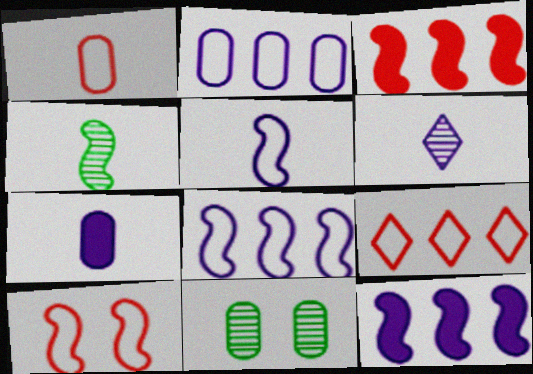[[1, 9, 10], 
[4, 10, 12], 
[5, 6, 7]]